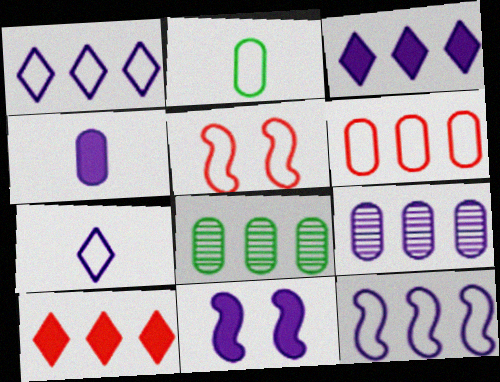[[1, 2, 5], 
[3, 4, 11], 
[3, 9, 12], 
[7, 9, 11], 
[8, 10, 12]]